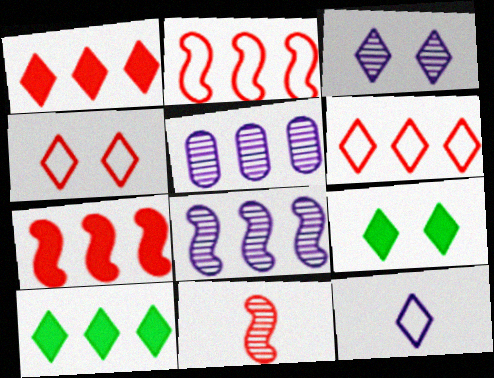[[2, 5, 10], 
[3, 4, 9]]